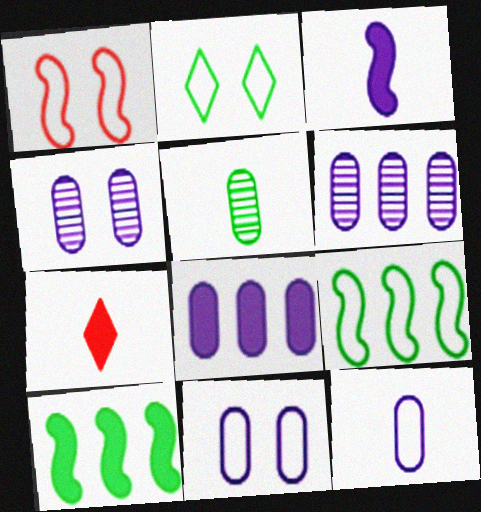[[1, 2, 11], 
[2, 5, 10], 
[4, 7, 9], 
[4, 8, 12]]